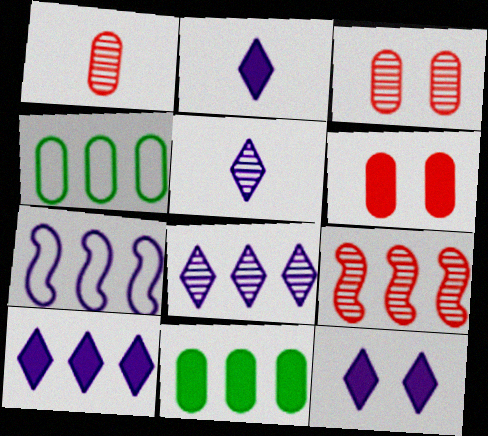[[2, 10, 12], 
[4, 9, 10]]